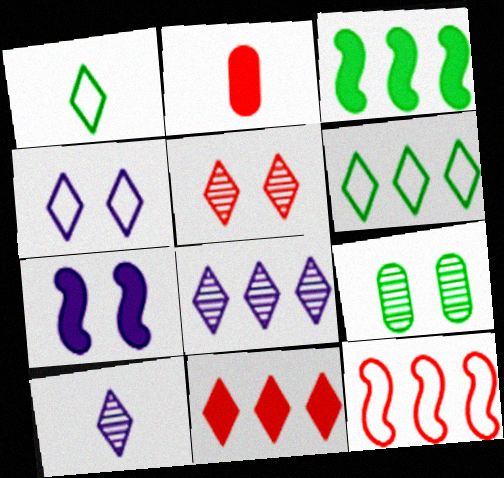[[1, 3, 9], 
[2, 5, 12], 
[6, 8, 11]]